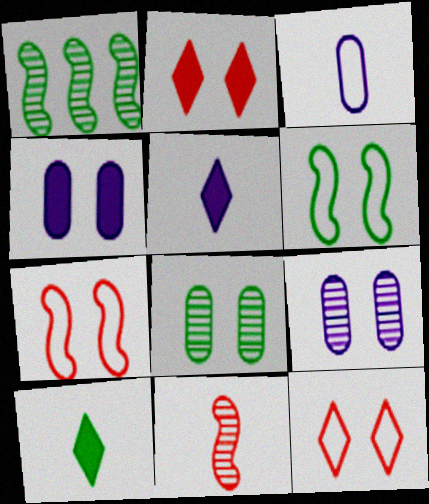[[1, 2, 3], 
[2, 6, 9], 
[3, 10, 11]]